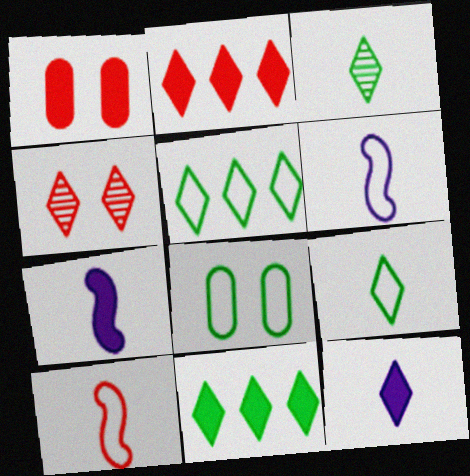[[1, 7, 11], 
[4, 5, 12]]